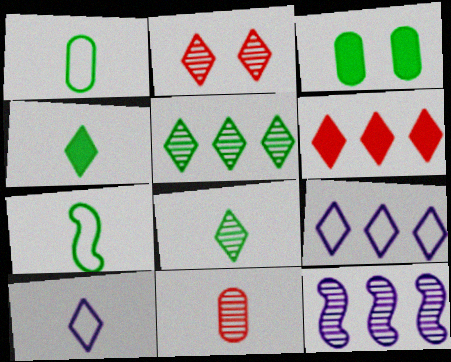[[2, 4, 9], 
[3, 5, 7], 
[5, 6, 9]]